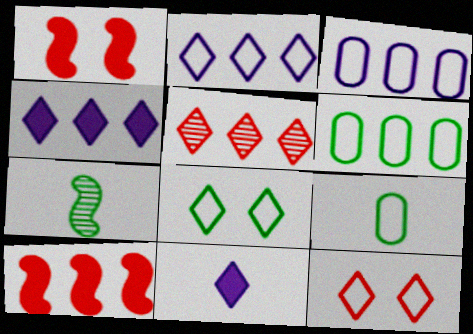[[5, 8, 11]]